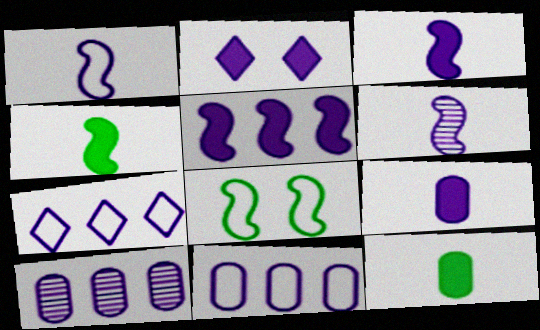[[1, 2, 10], 
[1, 3, 6], 
[2, 5, 9], 
[2, 6, 11], 
[5, 7, 10]]